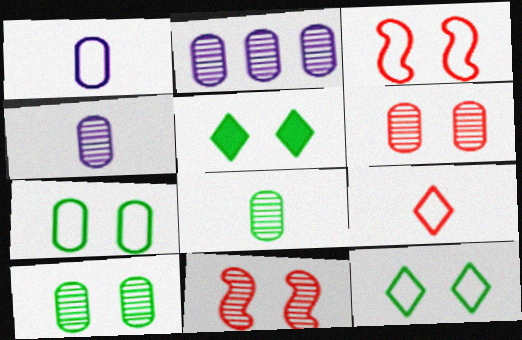[[2, 6, 8]]